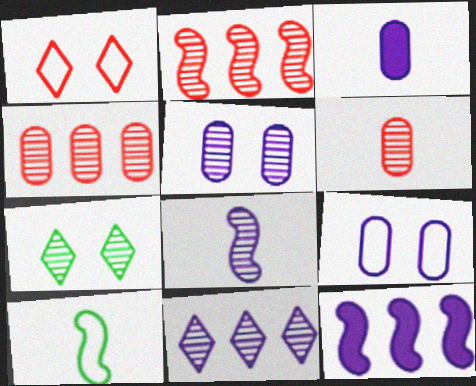[[4, 7, 8], 
[5, 8, 11]]